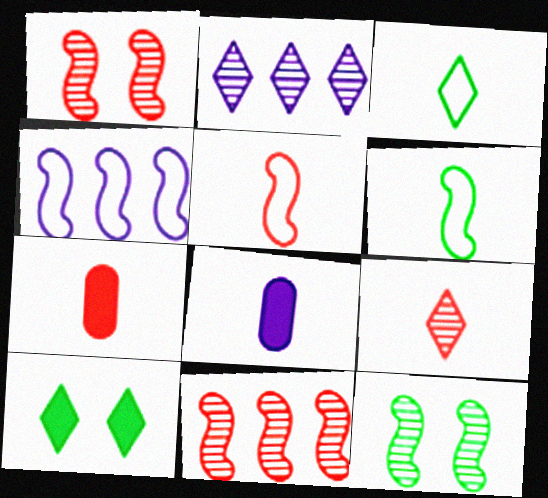[[5, 7, 9], 
[6, 8, 9]]